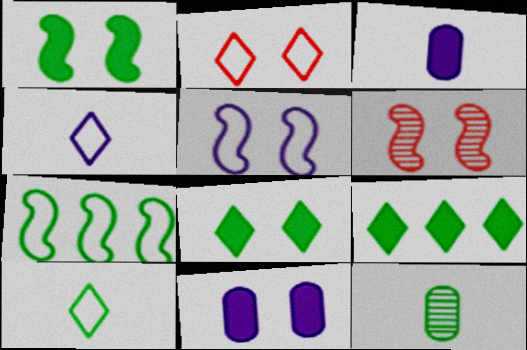[[1, 5, 6], 
[7, 8, 12]]